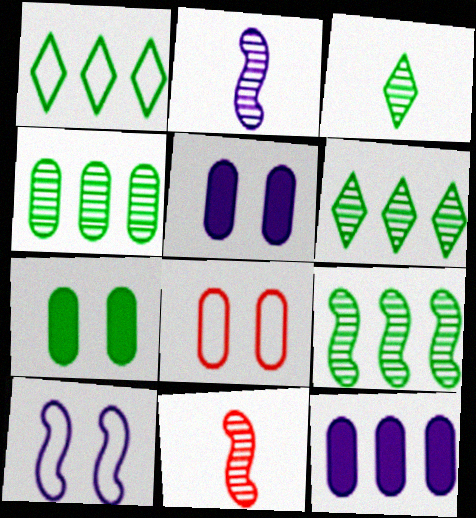[[1, 5, 11], 
[4, 6, 9]]